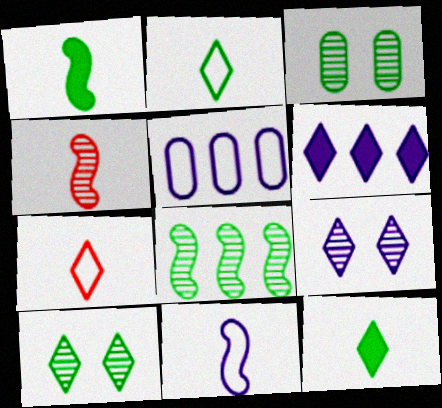[[1, 4, 11], 
[6, 7, 10]]